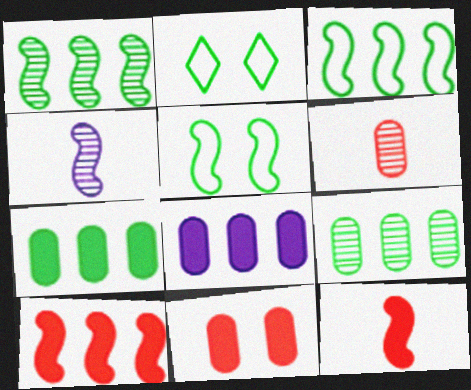[[4, 5, 10]]